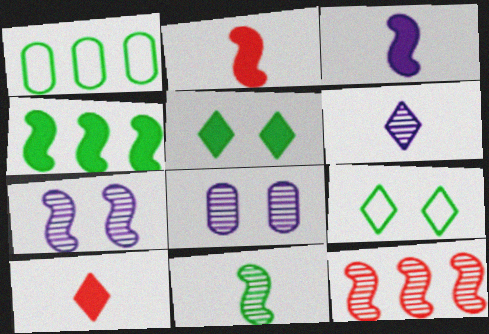[[1, 5, 11], 
[1, 7, 10], 
[7, 11, 12]]